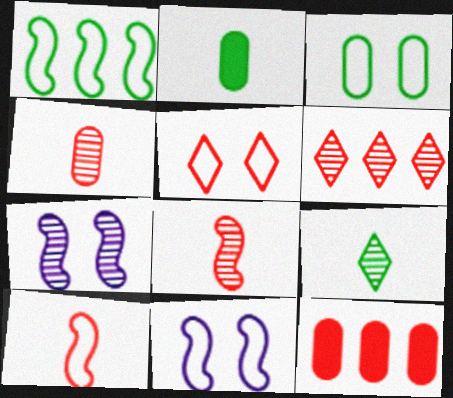[[1, 10, 11], 
[2, 6, 11], 
[3, 5, 11], 
[5, 8, 12], 
[9, 11, 12]]